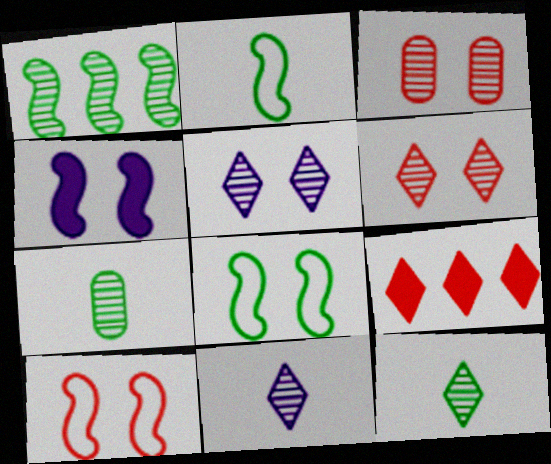[[1, 3, 11]]